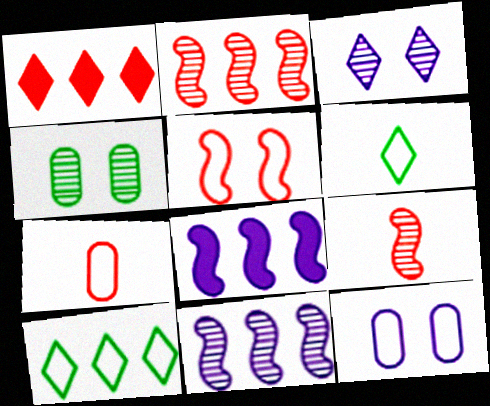[[1, 3, 6]]